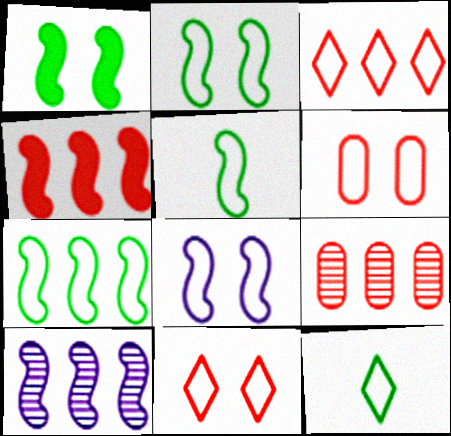[[2, 5, 7], 
[3, 4, 9], 
[4, 7, 10]]